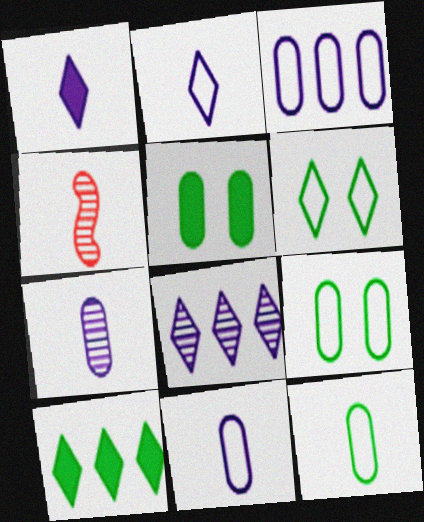[[1, 4, 12]]